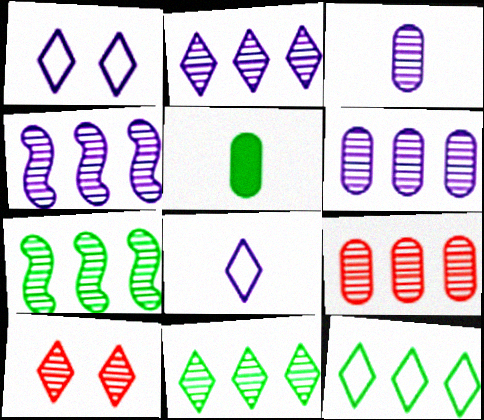[[2, 4, 6], 
[2, 7, 9], 
[3, 7, 10], 
[4, 9, 11]]